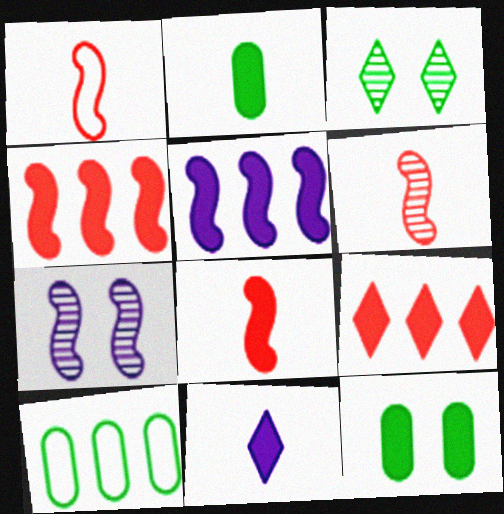[[1, 6, 8], 
[2, 8, 11], 
[4, 11, 12]]